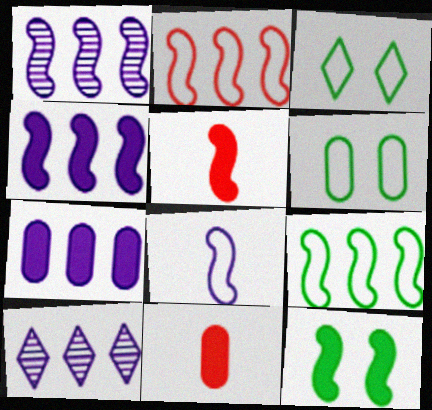[[1, 3, 11], 
[4, 5, 12], 
[5, 6, 10]]